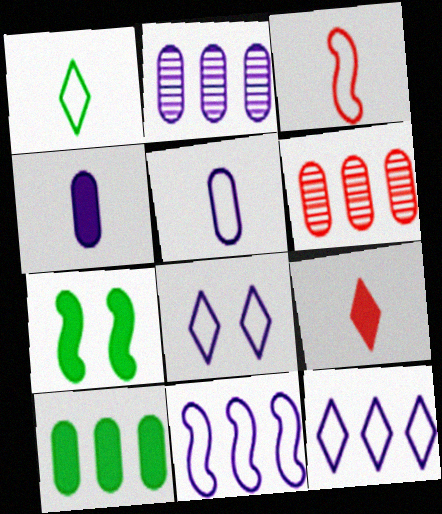[[1, 3, 5], 
[5, 8, 11]]